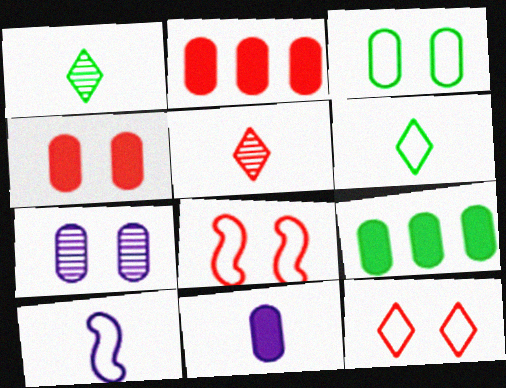[[2, 5, 8], 
[3, 4, 7], 
[4, 9, 11]]